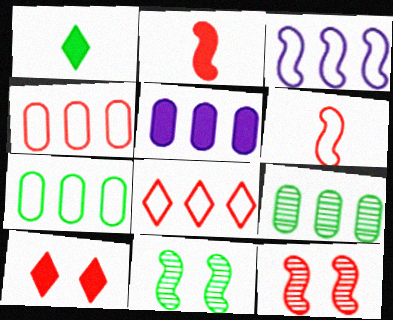[[1, 7, 11], 
[2, 3, 11], 
[3, 7, 8], 
[4, 5, 9]]